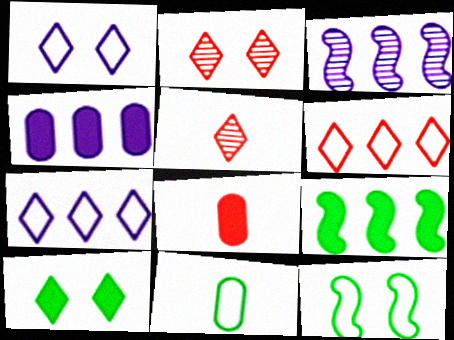[[1, 2, 10], 
[3, 4, 7], 
[4, 5, 12], 
[5, 7, 10]]